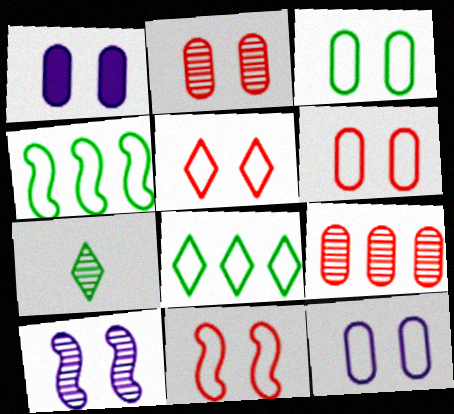[[1, 2, 3], 
[3, 6, 12], 
[5, 6, 11], 
[7, 9, 10]]